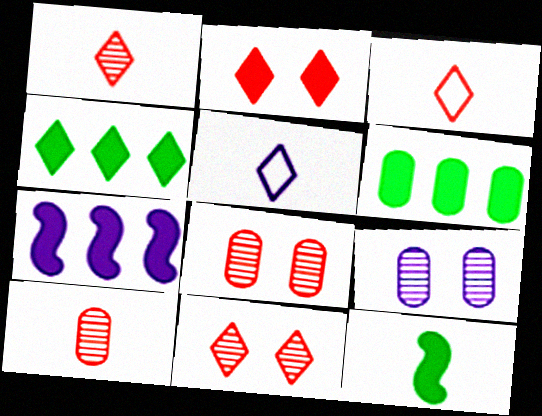[[4, 5, 11], 
[5, 7, 9], 
[5, 10, 12]]